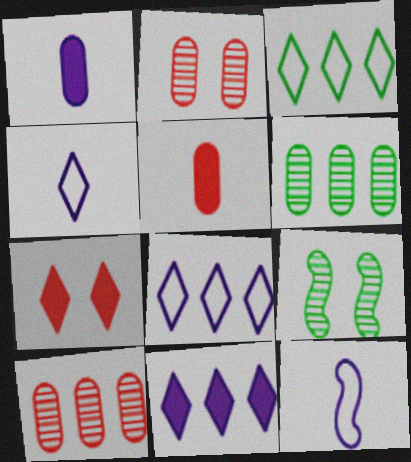[[5, 8, 9], 
[6, 7, 12]]